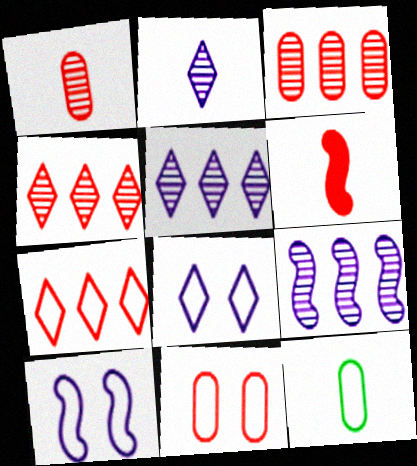[[2, 6, 12], 
[4, 6, 11], 
[7, 10, 12]]